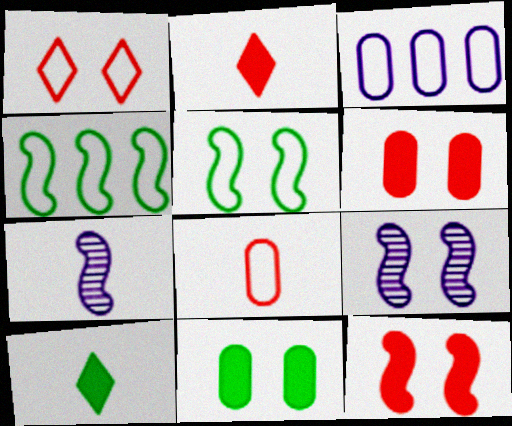[[1, 9, 11], 
[4, 7, 12], 
[5, 9, 12], 
[7, 8, 10]]